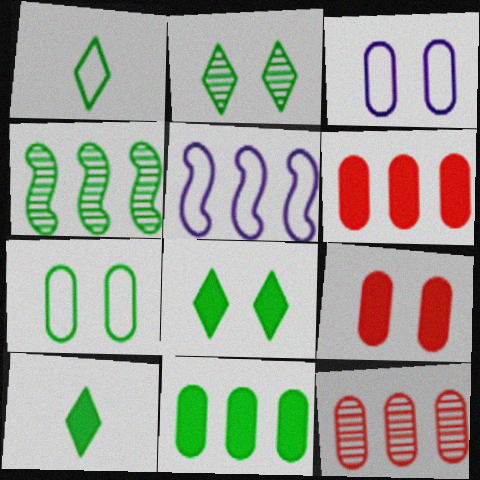[[4, 7, 10]]